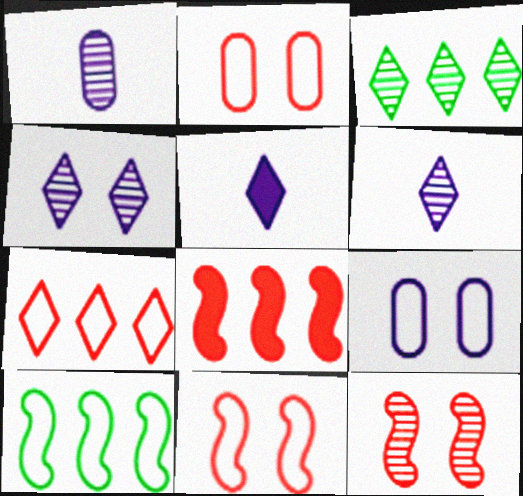[[1, 3, 12]]